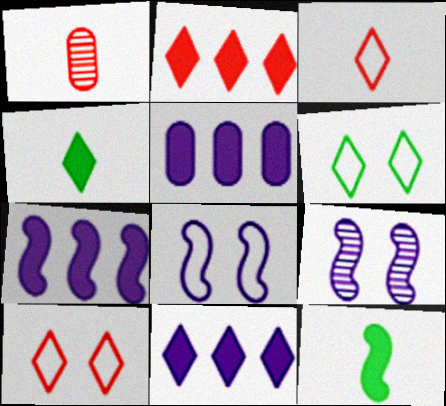[[1, 6, 7], 
[5, 7, 11]]